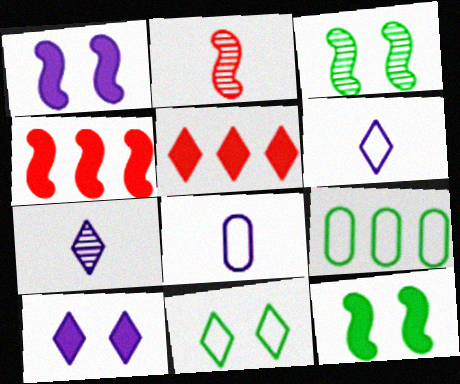[[2, 9, 10], 
[3, 5, 8], 
[5, 7, 11]]